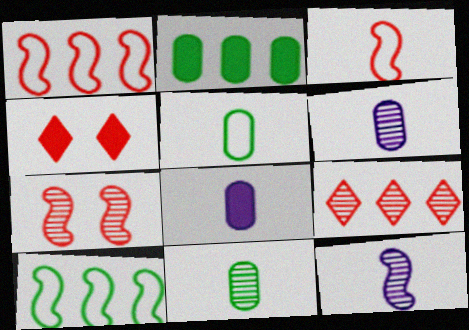[[4, 6, 10]]